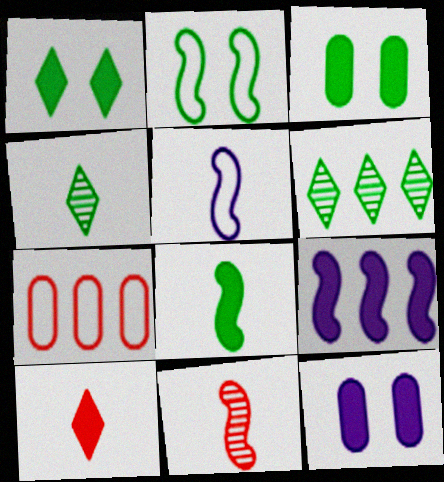[[2, 9, 11], 
[3, 9, 10], 
[5, 8, 11], 
[6, 7, 9]]